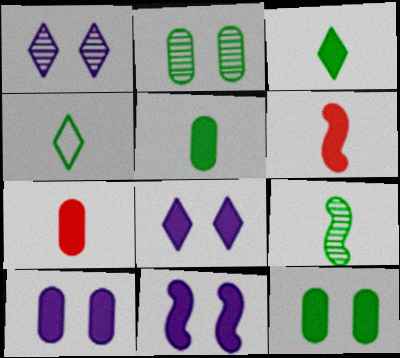[[4, 5, 9], 
[8, 10, 11]]